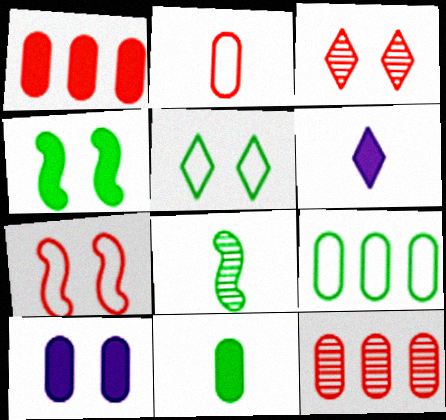[[1, 4, 6], 
[1, 10, 11], 
[2, 6, 8]]